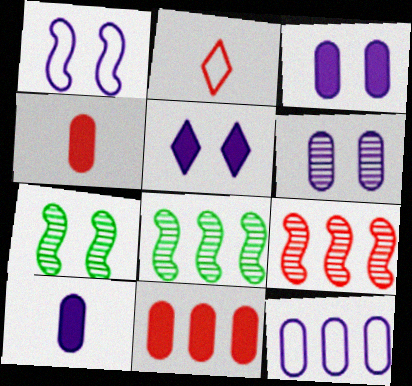[[1, 5, 6], 
[2, 3, 8], 
[6, 10, 12]]